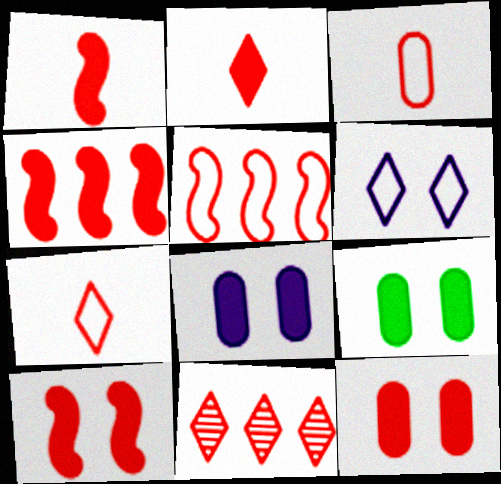[[1, 4, 10], 
[2, 4, 12], 
[3, 10, 11], 
[8, 9, 12]]